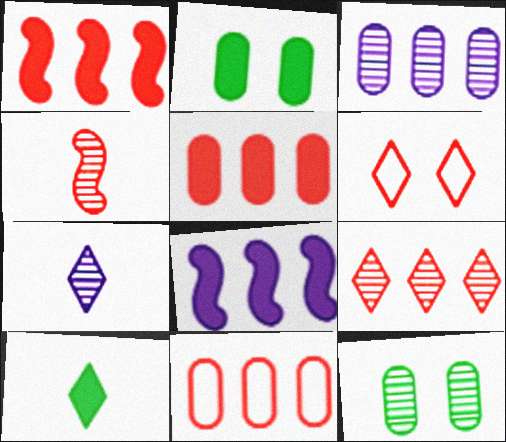[[1, 9, 11], 
[4, 5, 6]]